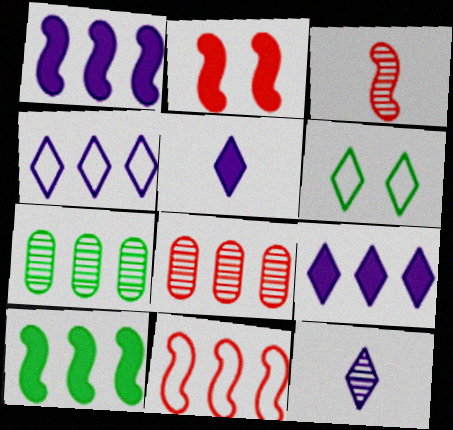[[2, 3, 11], 
[4, 8, 10], 
[7, 9, 11]]